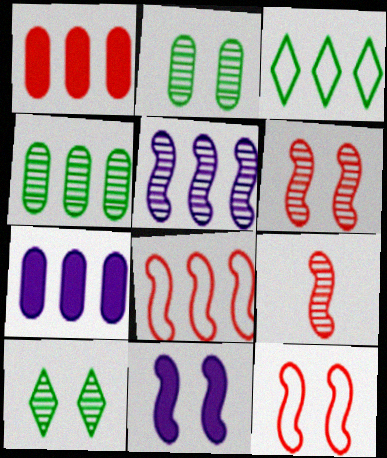[[1, 3, 5]]